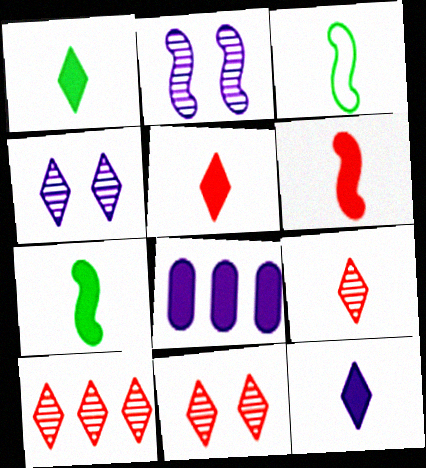[[1, 5, 12], 
[3, 8, 11], 
[9, 10, 11]]